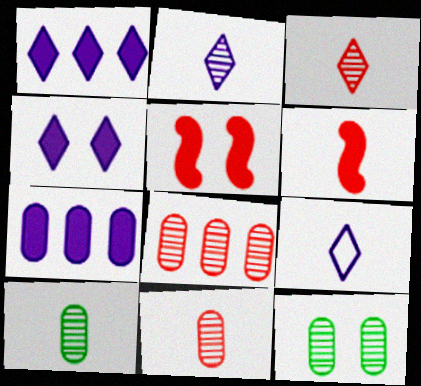[[6, 9, 10]]